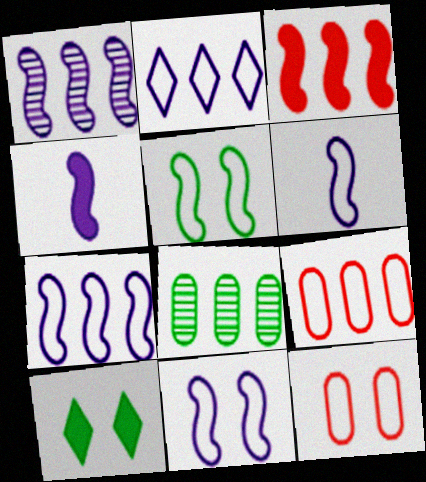[[1, 4, 11], 
[2, 3, 8], 
[6, 7, 11]]